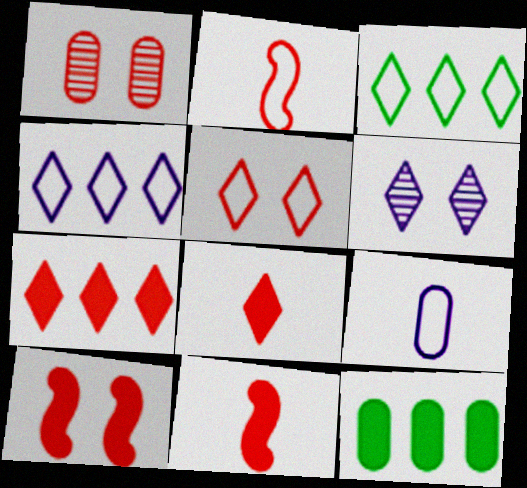[[1, 2, 7], 
[1, 5, 10], 
[1, 9, 12], 
[2, 6, 12], 
[3, 6, 8]]